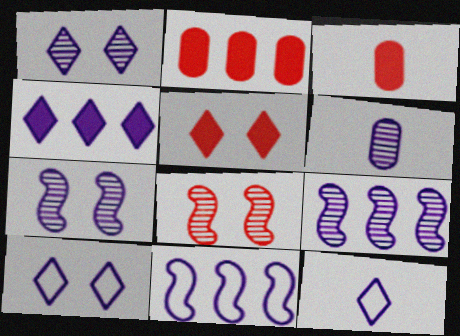[[1, 4, 12], 
[1, 6, 9]]